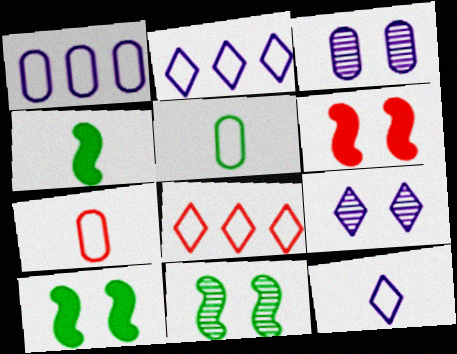[[3, 4, 8]]